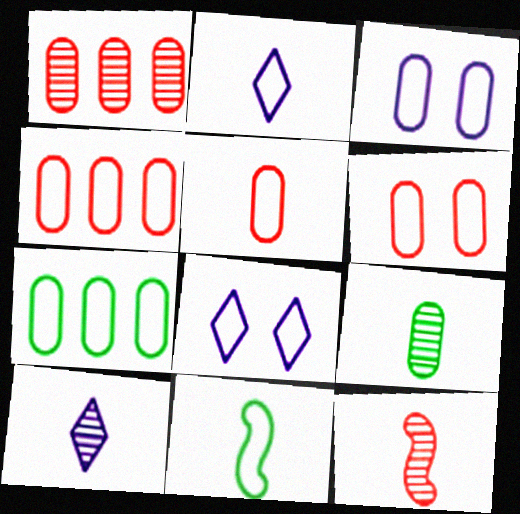[[2, 5, 11], 
[3, 5, 7], 
[4, 5, 6], 
[4, 8, 11], 
[9, 10, 12]]